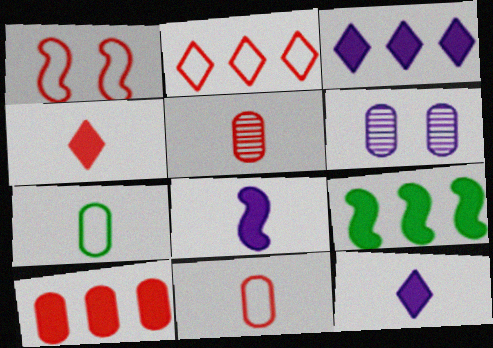[[1, 2, 11], 
[3, 9, 10], 
[6, 7, 10]]